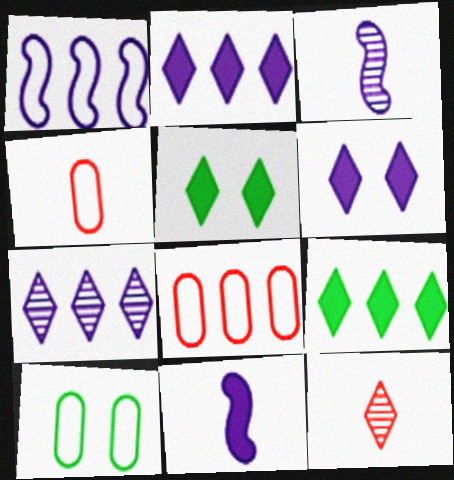[[3, 5, 8]]